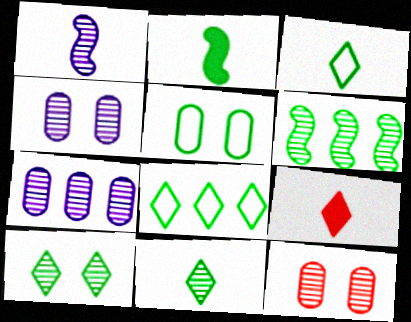[]